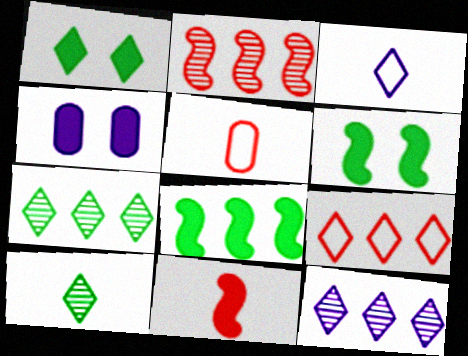[[5, 6, 12]]